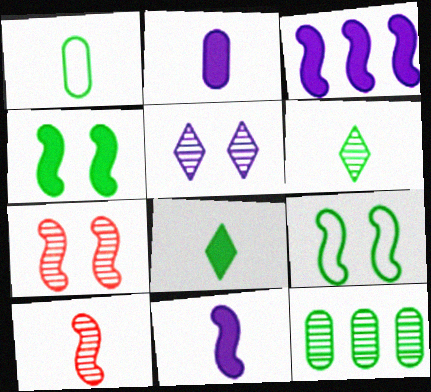[[3, 9, 10], 
[5, 10, 12], 
[8, 9, 12]]